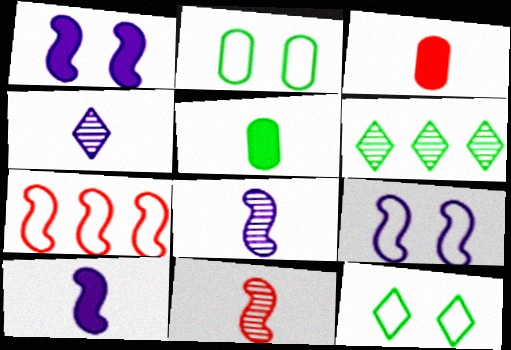[[3, 6, 9]]